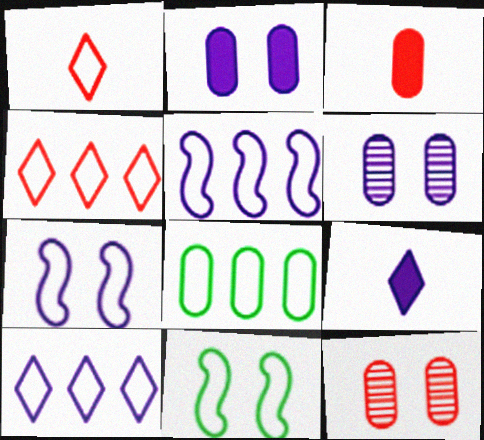[[1, 7, 8], 
[3, 6, 8], 
[4, 5, 8], 
[5, 6, 9]]